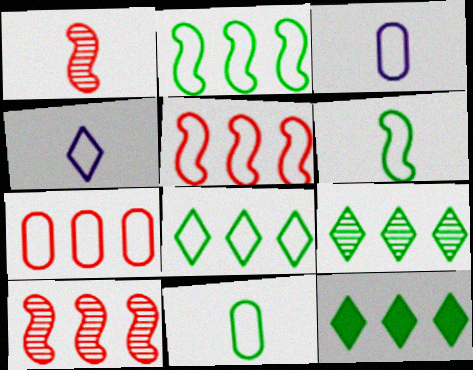[[8, 9, 12]]